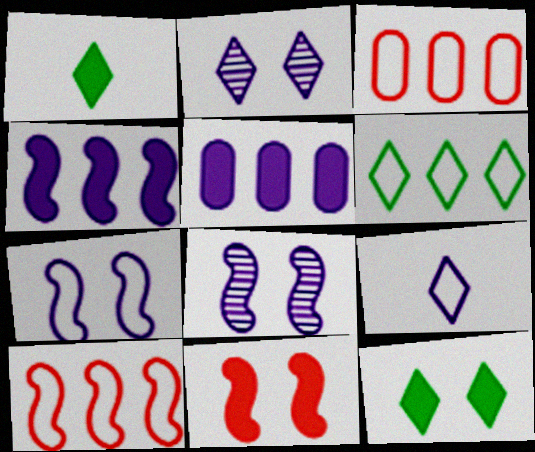[[1, 3, 8], 
[1, 5, 11], 
[5, 8, 9]]